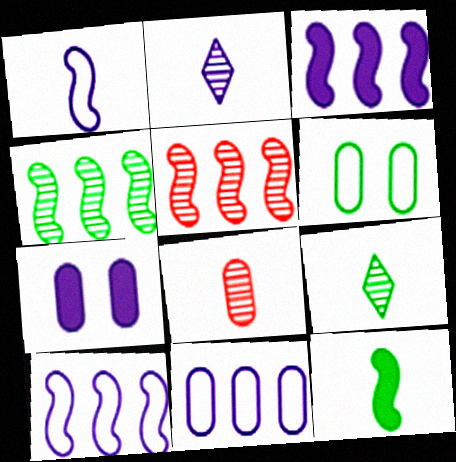[[2, 7, 10]]